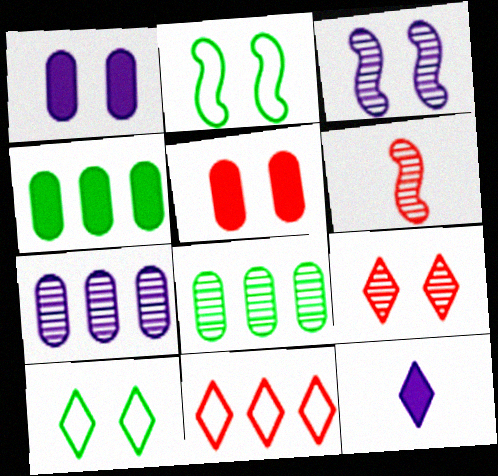[[1, 2, 9], 
[3, 5, 10], 
[5, 6, 11]]